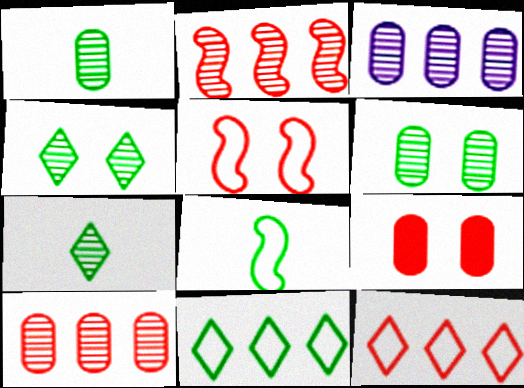[]